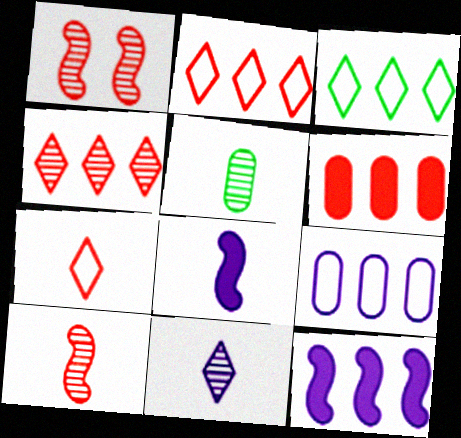[[1, 6, 7], 
[5, 7, 8], 
[5, 10, 11]]